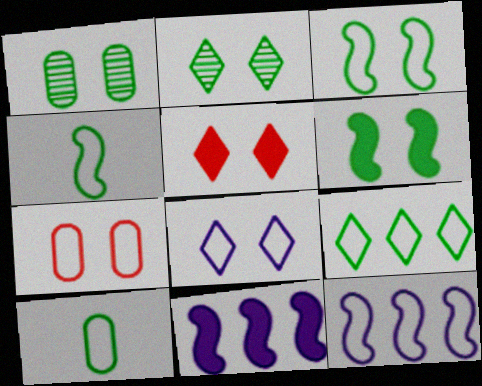[[2, 5, 8], 
[3, 7, 8], 
[3, 9, 10]]